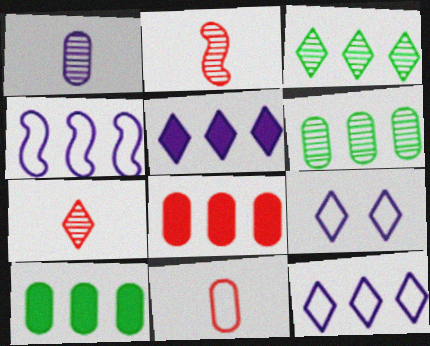[[2, 9, 10], 
[3, 4, 8]]